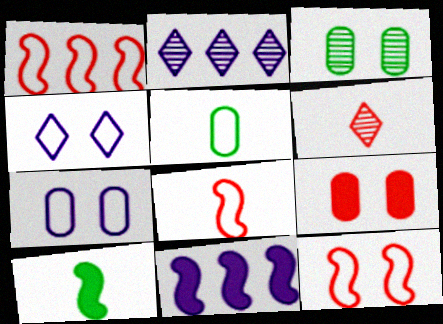[[1, 4, 5], 
[1, 6, 9], 
[1, 8, 12], 
[3, 7, 9]]